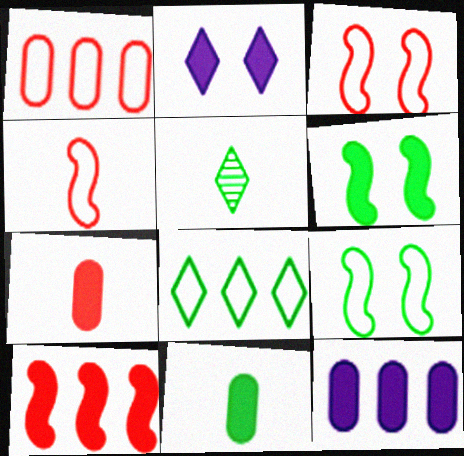[[2, 10, 11], 
[3, 5, 12]]